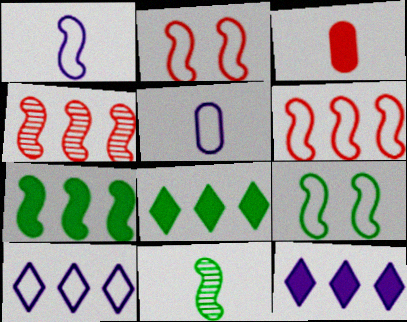[[1, 6, 9], 
[7, 9, 11]]